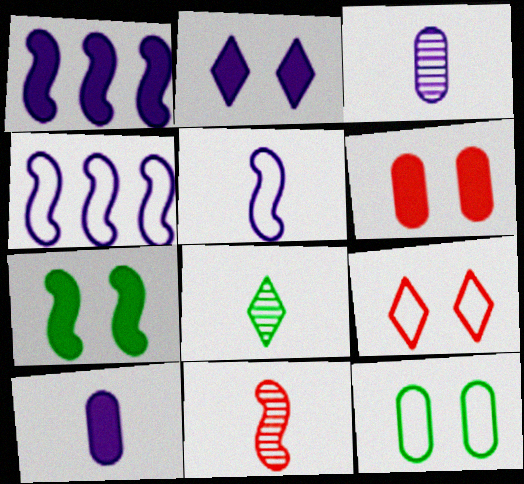[[1, 2, 10], 
[2, 3, 4], 
[2, 6, 7], 
[3, 8, 11], 
[4, 6, 8], 
[4, 7, 11]]